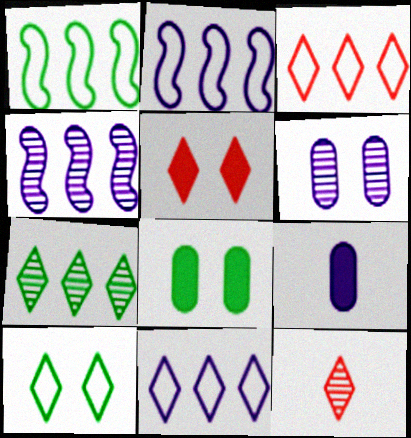[[2, 8, 12], 
[3, 5, 12]]